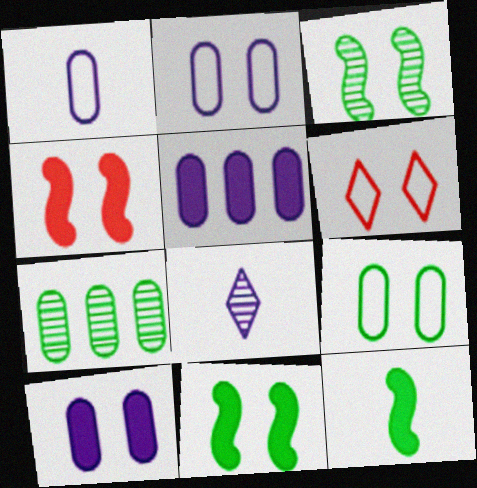[[3, 6, 10]]